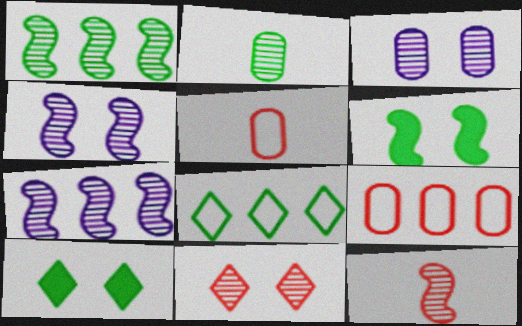[[1, 4, 12], 
[2, 6, 8], 
[2, 7, 11], 
[5, 7, 10]]